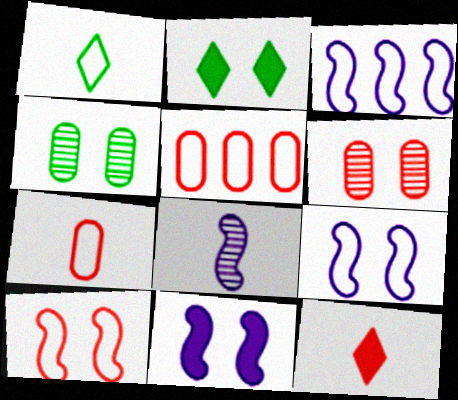[[1, 5, 9], 
[2, 5, 8], 
[2, 6, 9], 
[3, 4, 12], 
[3, 8, 11]]